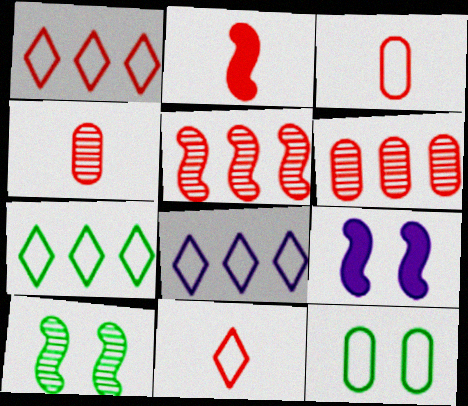[[1, 7, 8], 
[2, 4, 11], 
[4, 7, 9]]